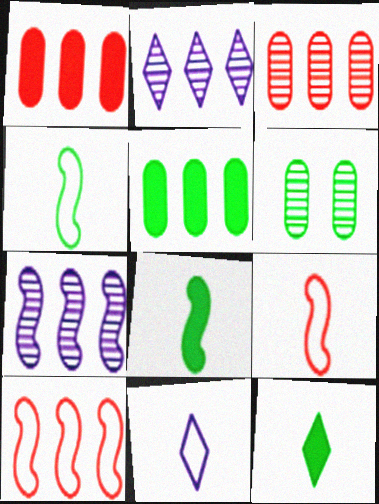[[2, 5, 10]]